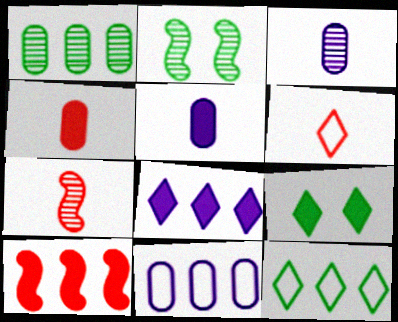[[4, 6, 7], 
[5, 9, 10], 
[7, 9, 11]]